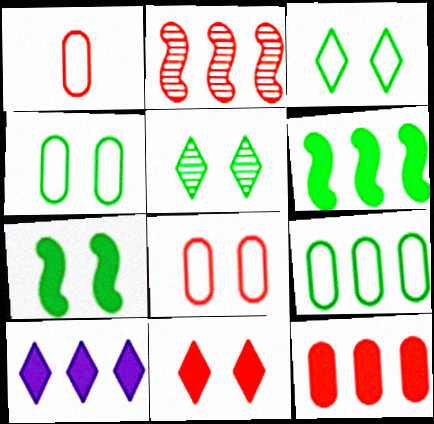[[1, 2, 11], 
[2, 9, 10], 
[4, 5, 7], 
[6, 10, 12]]